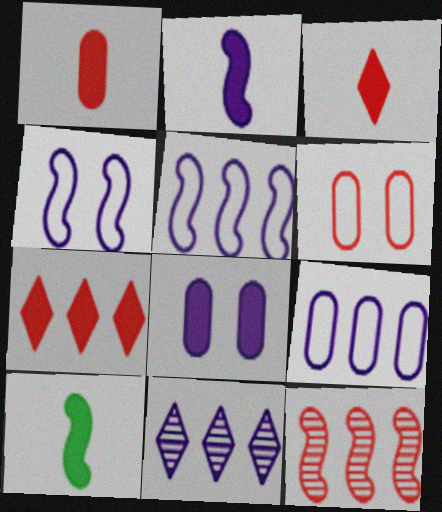[[3, 6, 12], 
[4, 10, 12], 
[6, 10, 11], 
[7, 8, 10]]